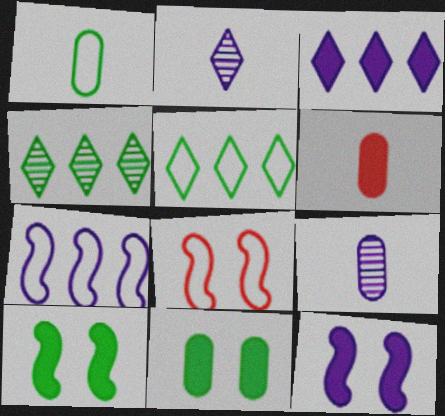[[1, 4, 10], 
[1, 6, 9], 
[3, 6, 10]]